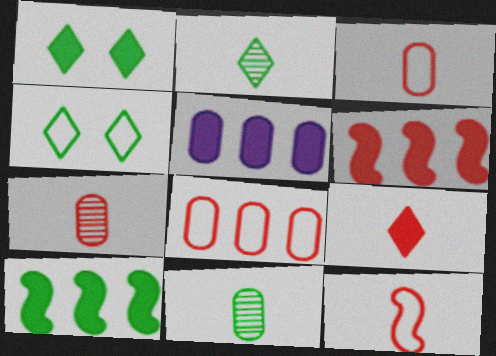[[4, 10, 11], 
[7, 9, 12]]